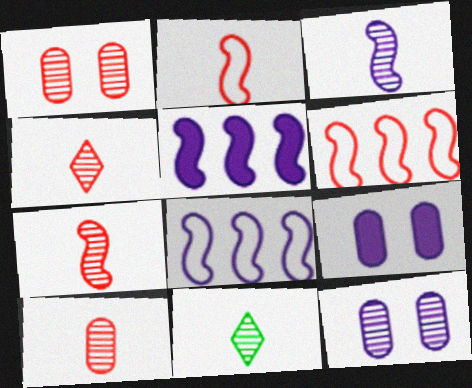[[3, 10, 11], 
[4, 7, 10], 
[6, 9, 11]]